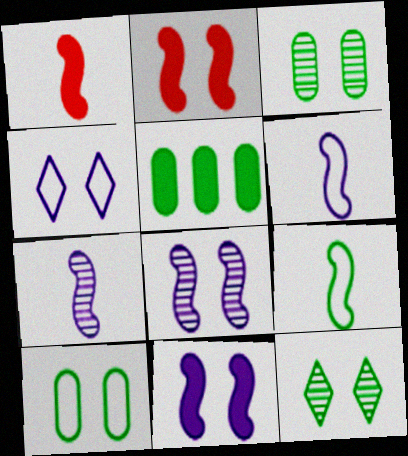[[1, 7, 9], 
[2, 3, 4], 
[5, 9, 12]]